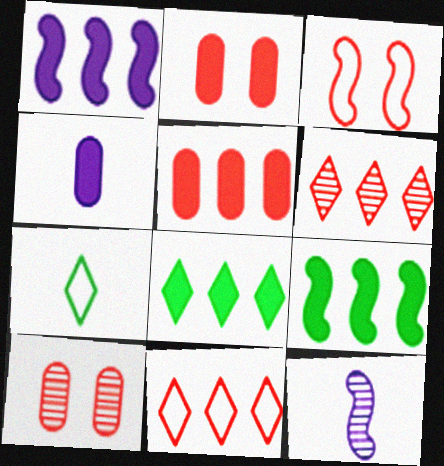[[1, 5, 8], 
[1, 7, 10], 
[3, 9, 12]]